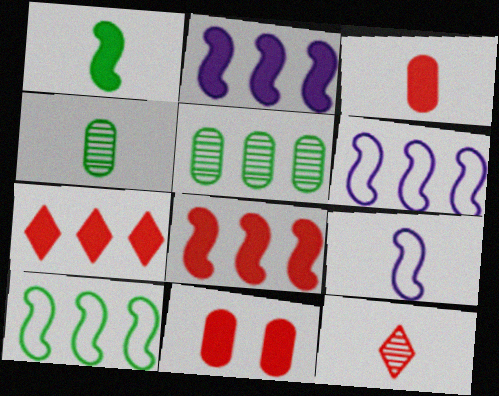[[5, 6, 7]]